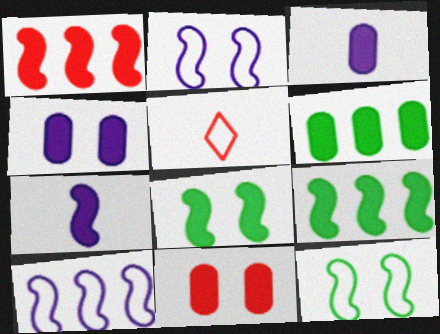[[1, 7, 8], 
[3, 6, 11]]